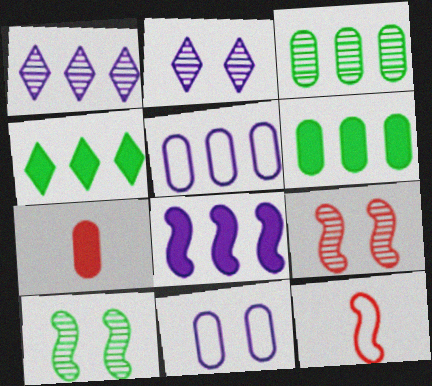[[1, 5, 8], 
[2, 6, 12], 
[3, 7, 11], 
[8, 10, 12]]